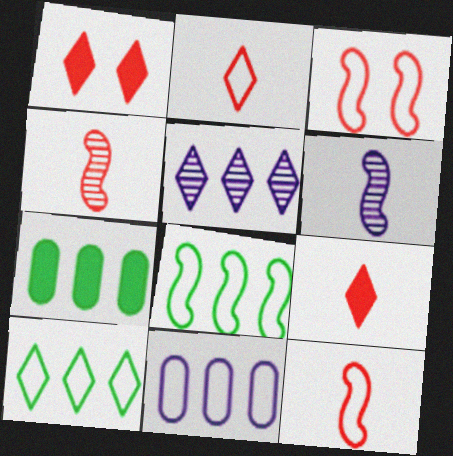[]